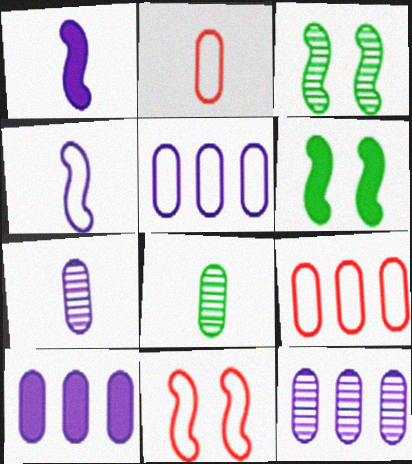[[5, 10, 12]]